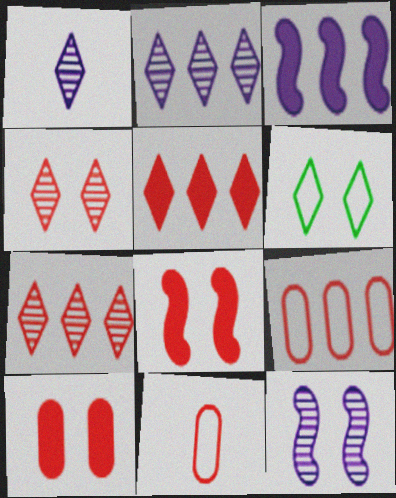[[1, 5, 6], 
[6, 10, 12], 
[7, 8, 11]]